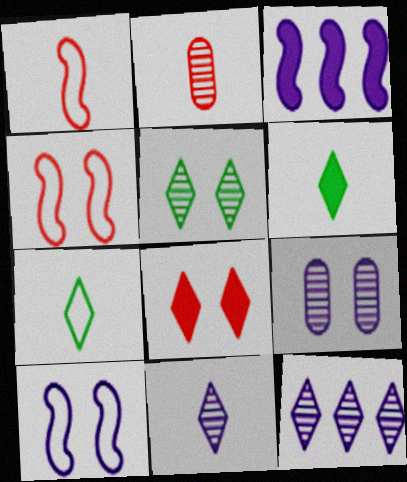[[7, 8, 12]]